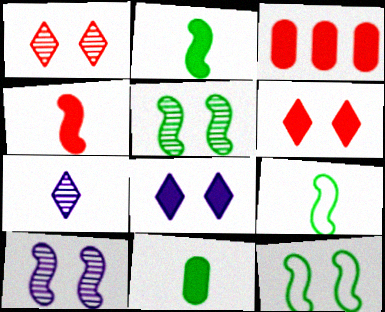[[2, 3, 8], 
[3, 4, 6], 
[3, 7, 12]]